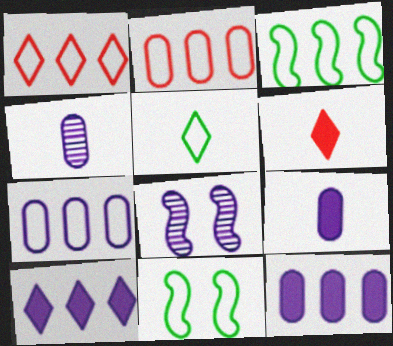[[1, 3, 7]]